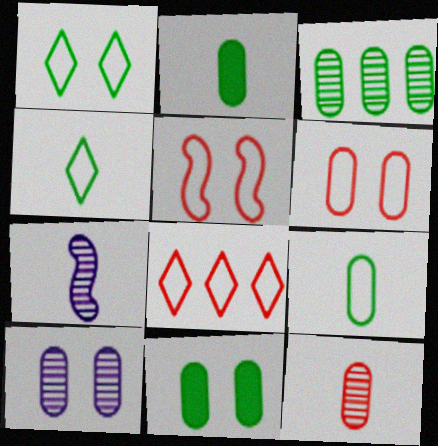[[3, 9, 11], 
[3, 10, 12], 
[6, 10, 11], 
[7, 8, 11]]